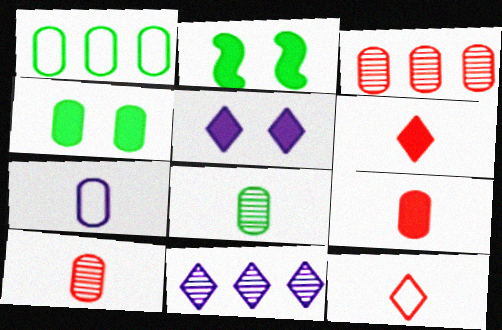[[1, 4, 8], 
[3, 4, 7], 
[7, 8, 9]]